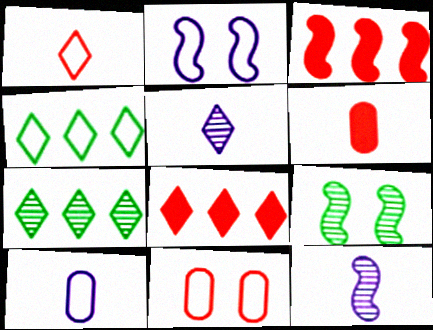[[2, 6, 7], 
[8, 9, 10]]